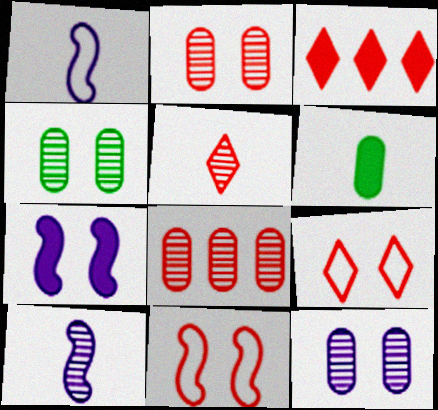[[1, 3, 4], 
[1, 5, 6], 
[2, 4, 12], 
[3, 5, 9], 
[3, 6, 7], 
[4, 7, 9]]